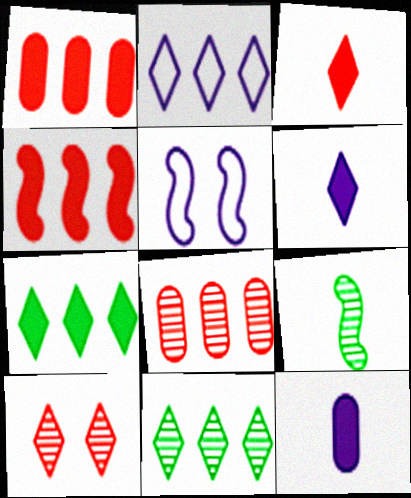[[4, 5, 9]]